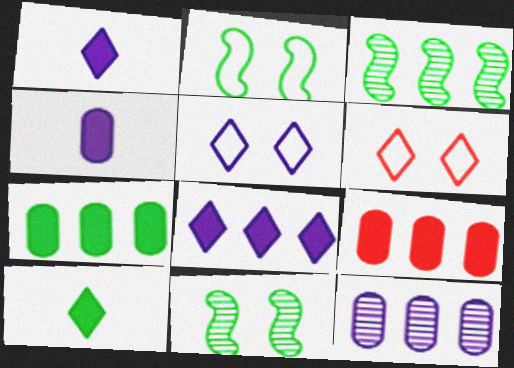[[3, 4, 6]]